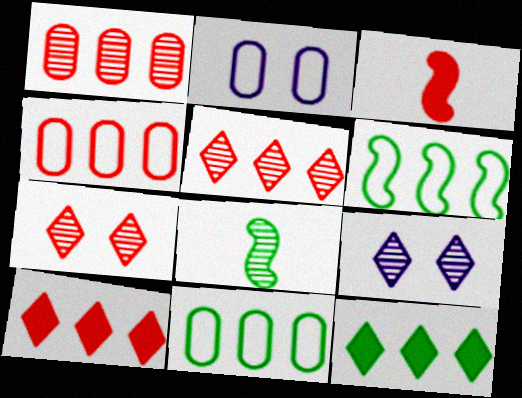[[1, 8, 9], 
[2, 8, 10], 
[3, 4, 7], 
[3, 9, 11]]